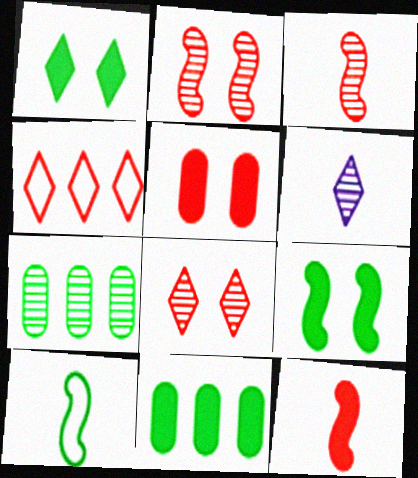[[1, 4, 6], 
[1, 7, 10], 
[2, 6, 7], 
[3, 4, 5]]